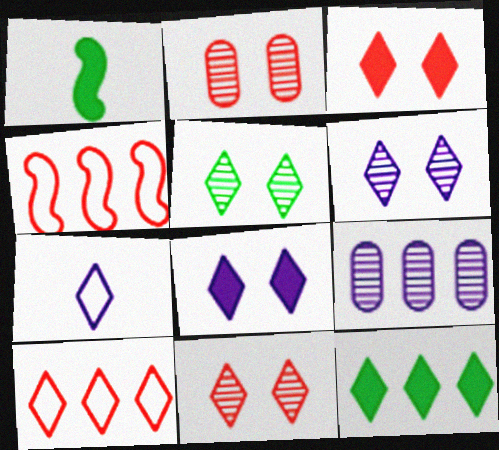[[4, 9, 12], 
[5, 6, 11], 
[7, 11, 12]]